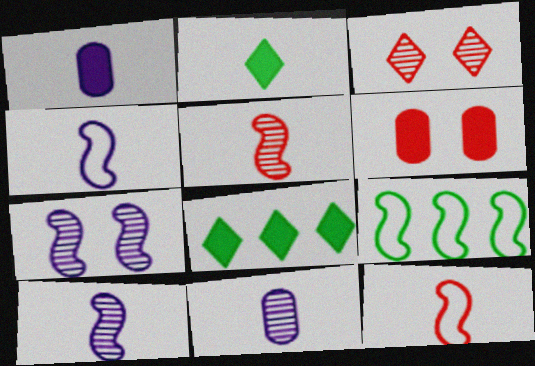[[1, 3, 9], 
[2, 11, 12]]